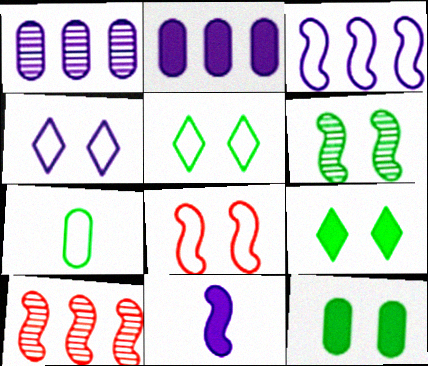[[1, 4, 11], 
[5, 6, 12]]